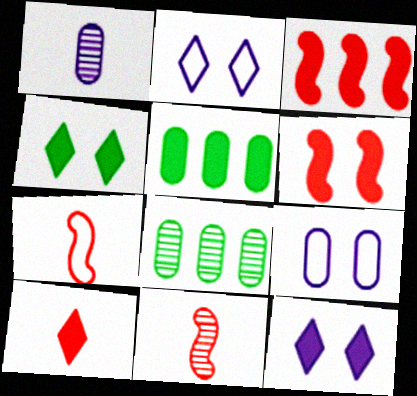[[2, 5, 11], 
[7, 8, 12]]